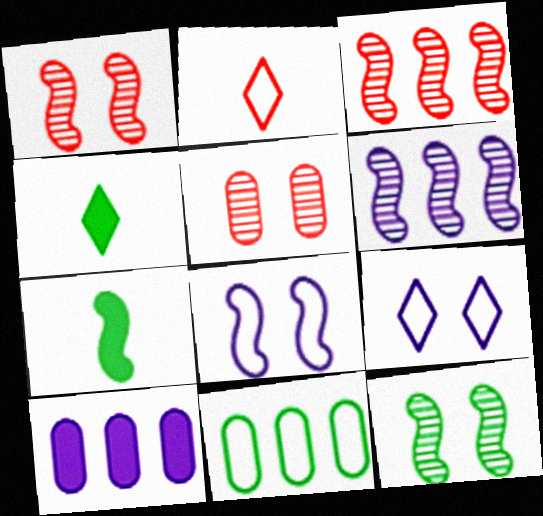[[2, 8, 11], 
[2, 10, 12], 
[3, 7, 8], 
[4, 11, 12]]